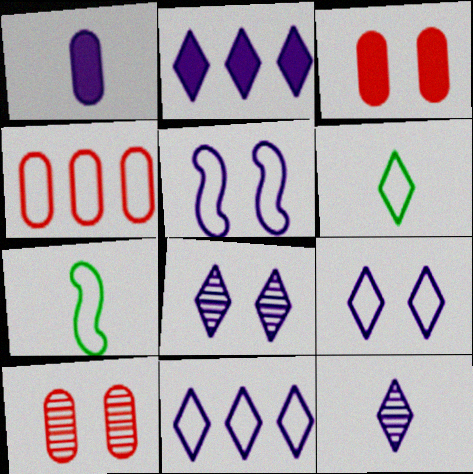[[2, 7, 10], 
[2, 9, 12], 
[4, 5, 6], 
[4, 7, 9]]